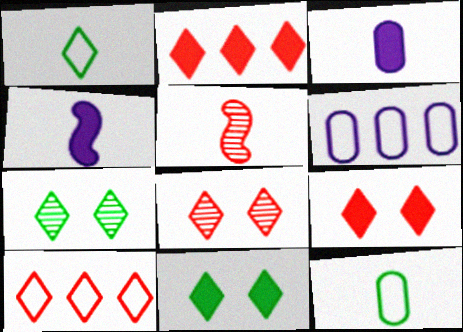[[1, 3, 5], 
[5, 6, 11]]